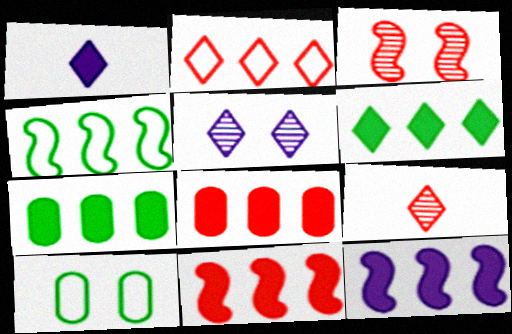[[6, 8, 12], 
[9, 10, 12]]